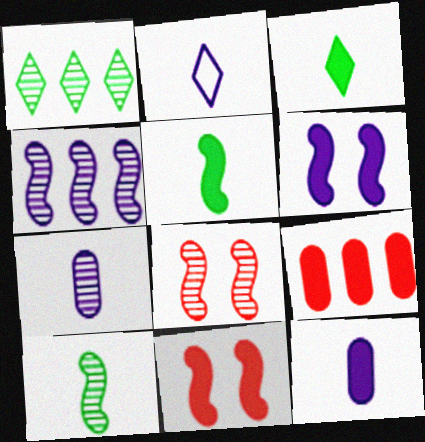[[1, 7, 8], 
[3, 6, 9], 
[4, 8, 10]]